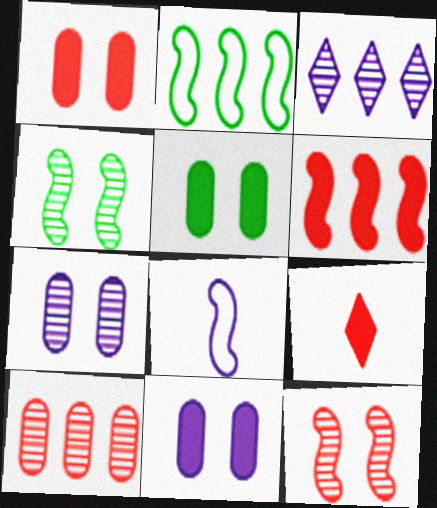[[1, 5, 11], 
[1, 6, 9], 
[2, 7, 9], 
[3, 8, 11], 
[4, 6, 8]]